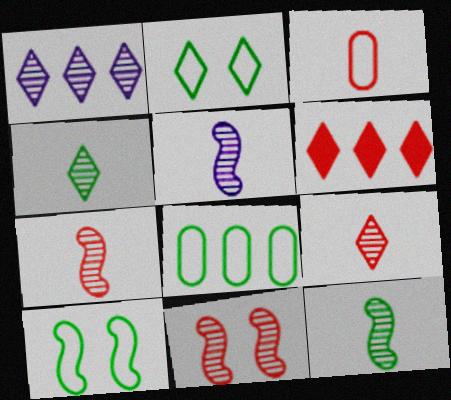[[3, 6, 11], 
[5, 7, 12]]